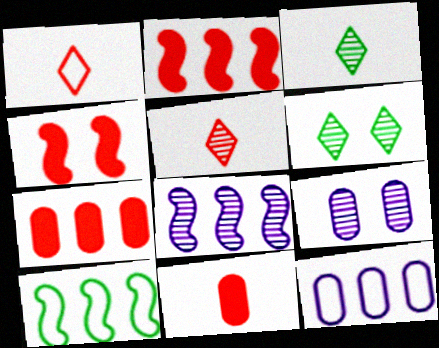[[2, 8, 10], 
[3, 4, 12]]